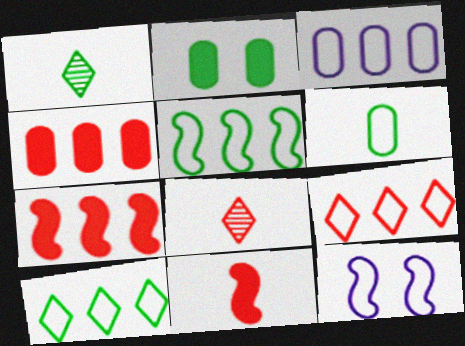[[1, 2, 5], 
[1, 4, 12], 
[3, 5, 9], 
[6, 9, 12]]